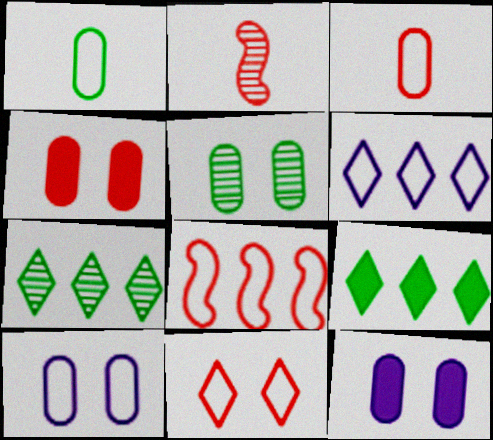[[2, 9, 10], 
[3, 8, 11], 
[4, 5, 10]]